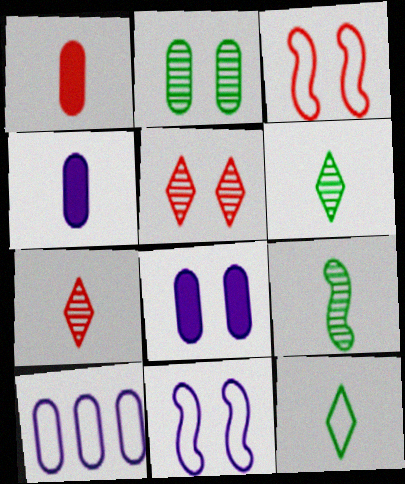[[1, 2, 10], 
[3, 10, 12]]